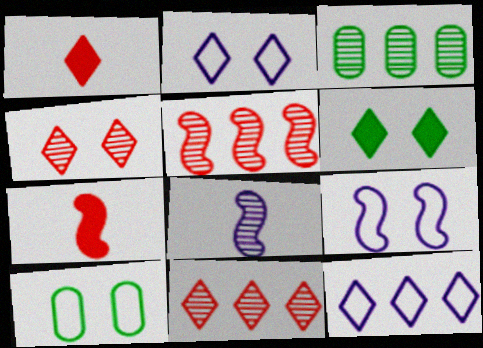[[1, 3, 9], 
[2, 3, 7], 
[2, 4, 6], 
[3, 4, 8]]